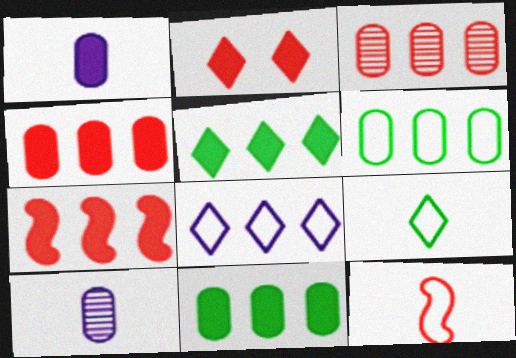[[2, 3, 12]]